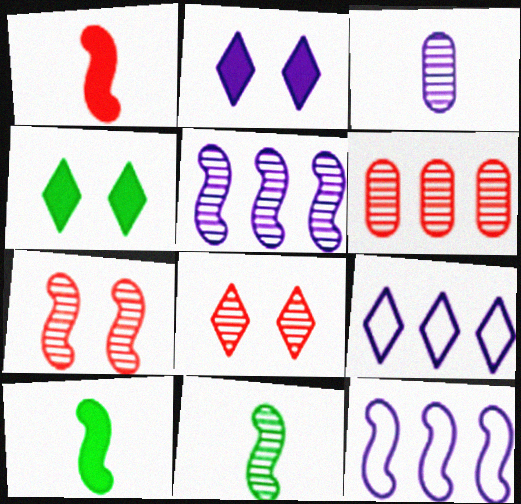[[2, 3, 12], 
[5, 7, 11], 
[7, 10, 12]]